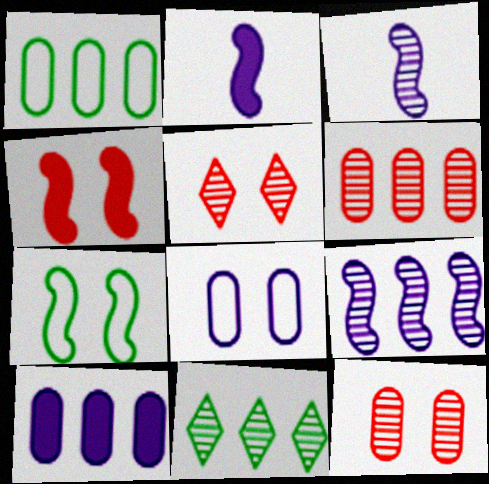[[1, 2, 5], 
[1, 6, 10], 
[3, 11, 12], 
[6, 9, 11]]